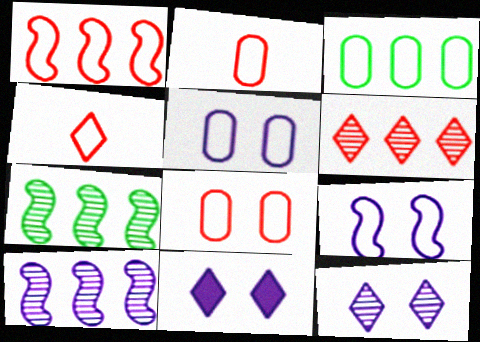[[1, 4, 8], 
[2, 3, 5], 
[2, 7, 11], 
[3, 4, 9]]